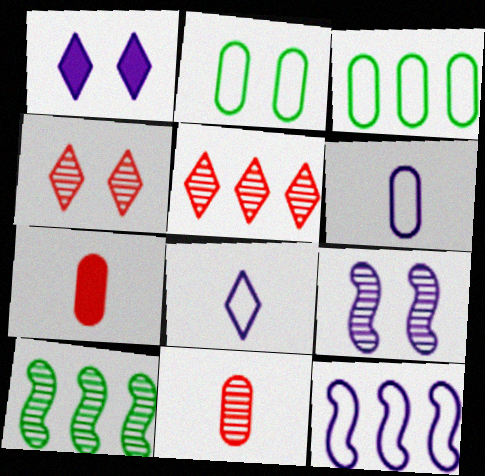[]